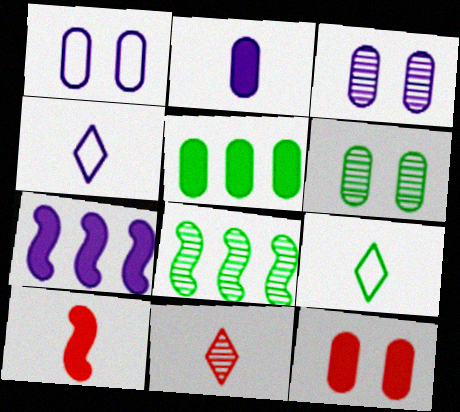[[1, 6, 12], 
[2, 5, 12], 
[3, 4, 7], 
[3, 8, 11], 
[4, 8, 12]]